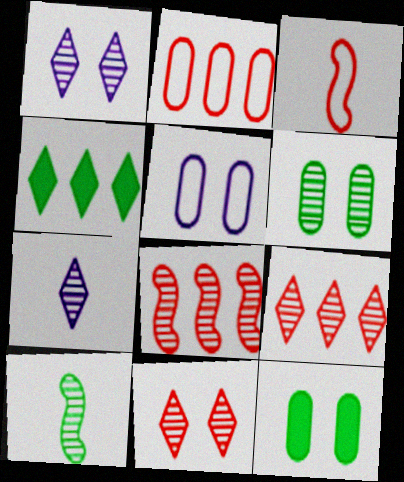[[6, 7, 8]]